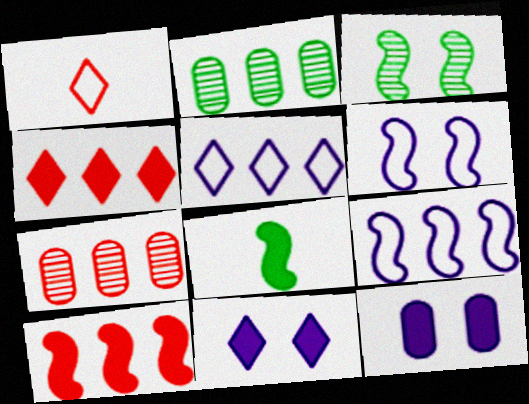[[2, 4, 9], 
[2, 5, 10], 
[4, 8, 12]]